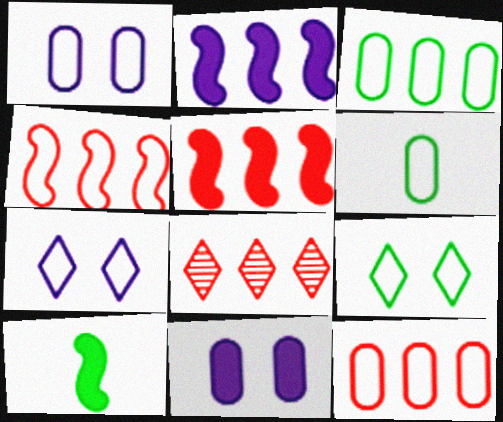[[1, 6, 12], 
[1, 8, 10], 
[2, 3, 8], 
[4, 6, 7], 
[5, 8, 12]]